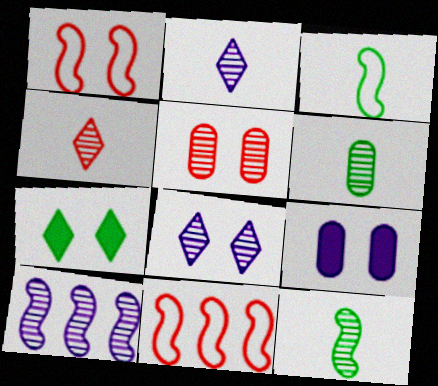[]